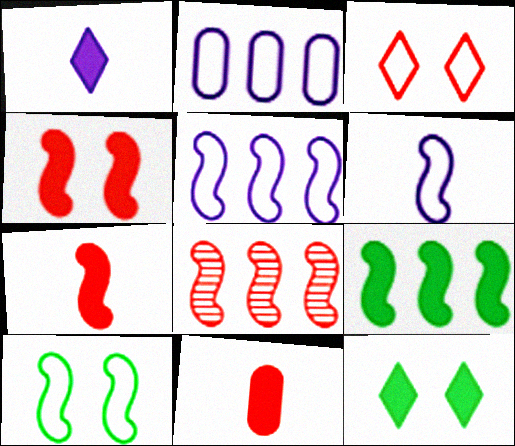[[3, 8, 11], 
[5, 8, 9]]